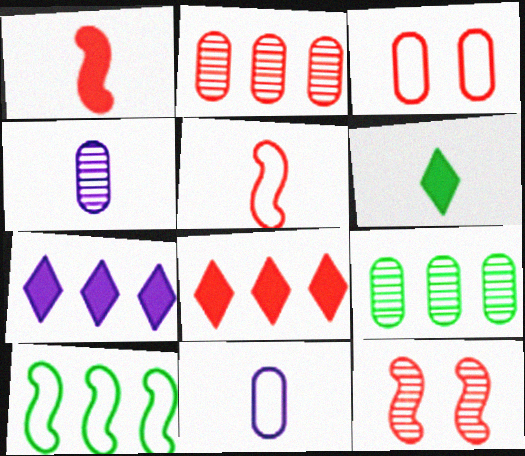[[2, 7, 10], 
[4, 5, 6]]